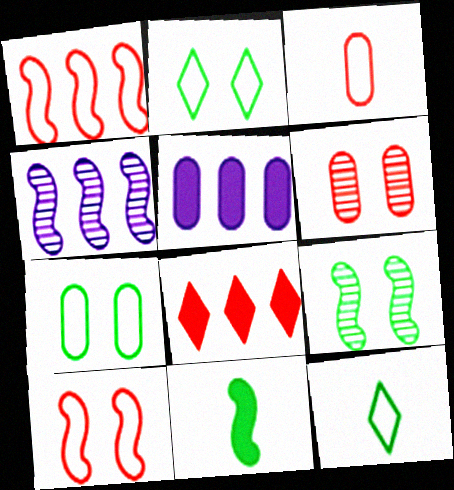[[4, 10, 11]]